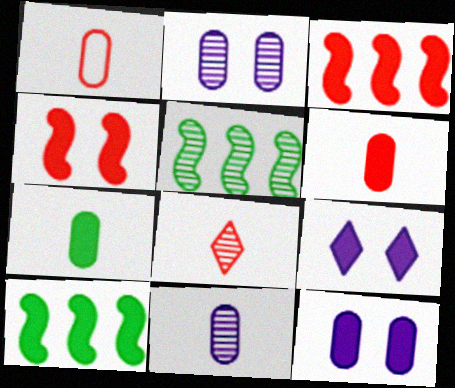[[1, 5, 9], 
[1, 7, 11], 
[2, 5, 8], 
[3, 7, 9], 
[6, 9, 10]]